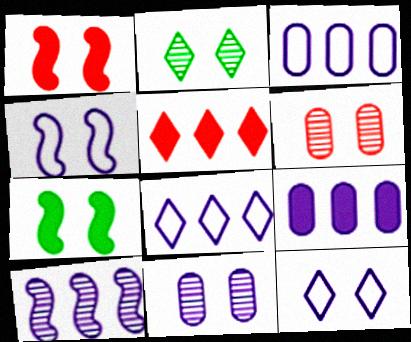[[6, 7, 12], 
[8, 9, 10]]